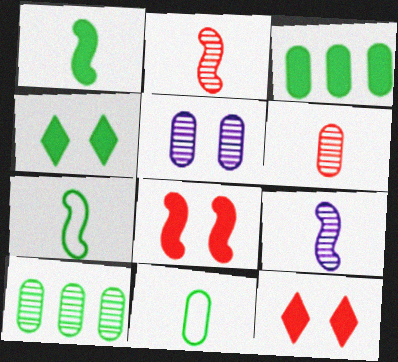[[1, 3, 4], 
[4, 7, 10], 
[5, 6, 10]]